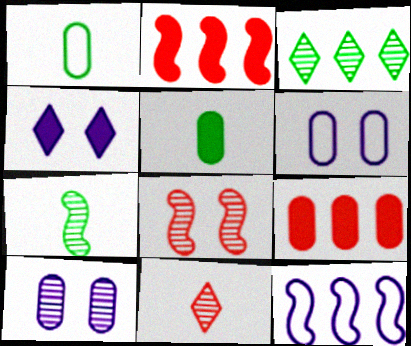[[1, 9, 10], 
[2, 4, 5], 
[3, 9, 12]]